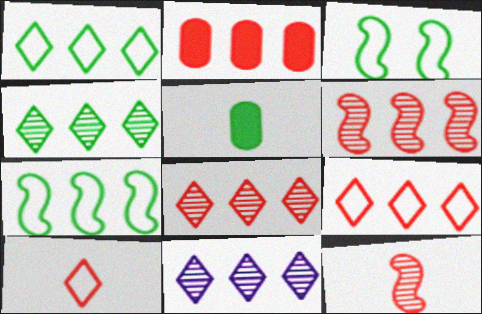[[2, 6, 9], 
[2, 7, 11], 
[3, 4, 5], 
[4, 8, 11]]